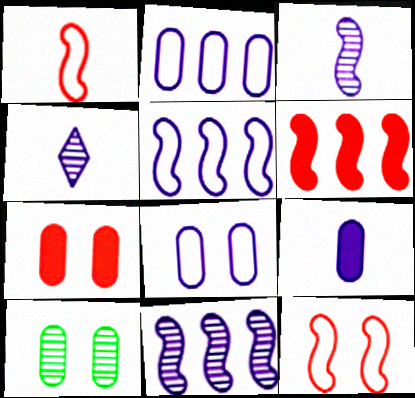[[7, 8, 10]]